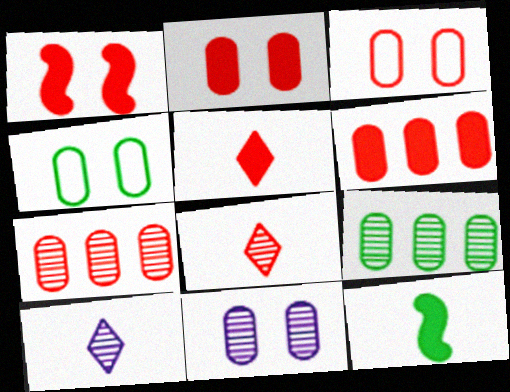[[1, 5, 6], 
[2, 4, 11]]